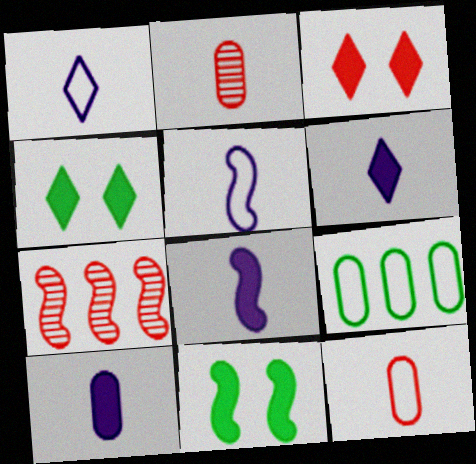[[3, 7, 12], 
[5, 7, 11], 
[6, 8, 10]]